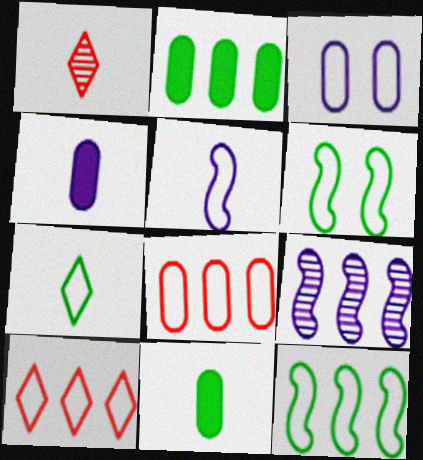[[1, 5, 11], 
[2, 9, 10]]